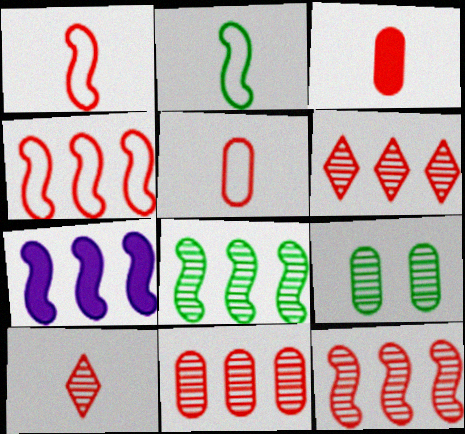[[1, 3, 10], 
[4, 7, 8], 
[6, 11, 12]]